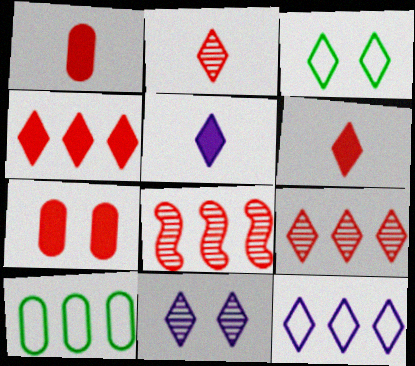[[3, 5, 9], 
[5, 11, 12]]